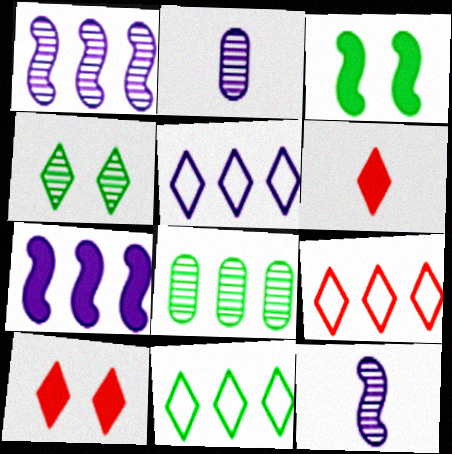[[2, 3, 9], 
[4, 5, 6], 
[5, 9, 11], 
[7, 8, 9]]